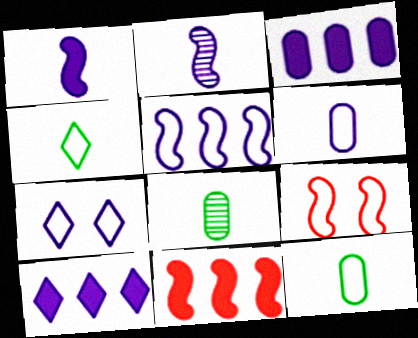[[2, 3, 7], 
[5, 6, 7], 
[7, 8, 11], 
[8, 9, 10]]